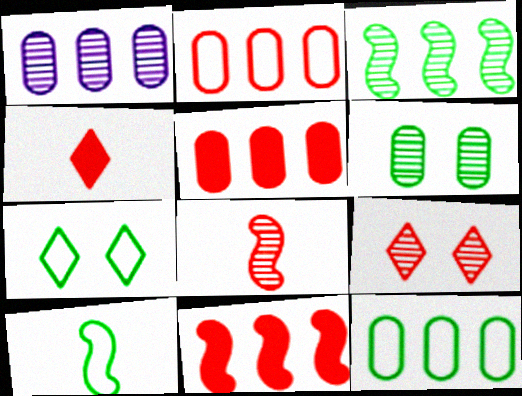[[1, 5, 12], 
[7, 10, 12]]